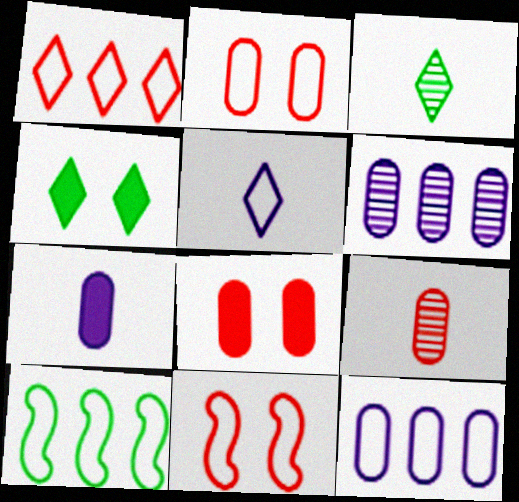[[1, 10, 12], 
[2, 5, 10]]